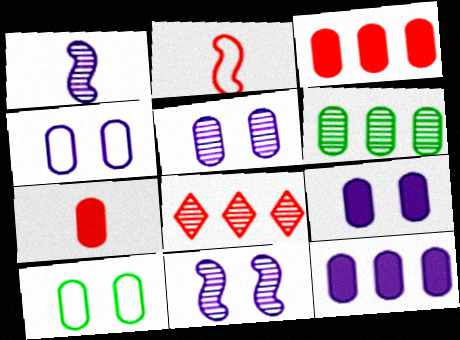[[4, 5, 9], 
[4, 6, 7]]